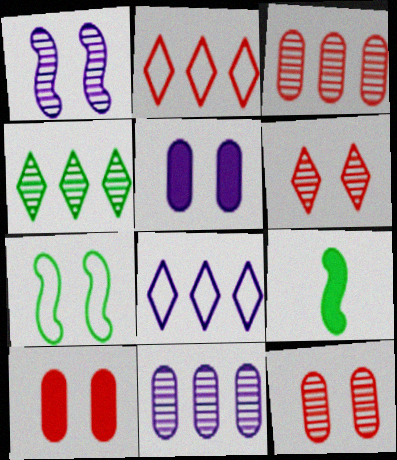[[5, 6, 7], 
[8, 9, 12]]